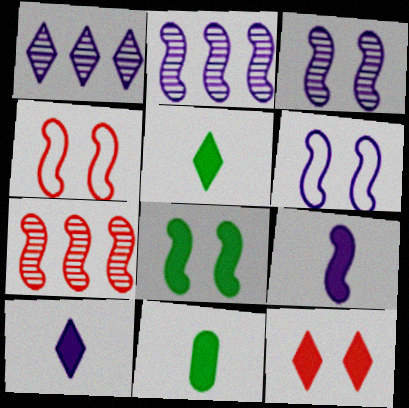[[1, 4, 11], 
[2, 6, 9], 
[3, 4, 8]]